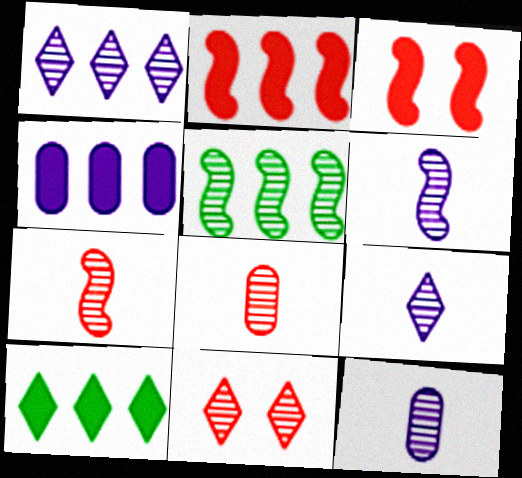[[2, 4, 10], 
[5, 11, 12], 
[6, 9, 12]]